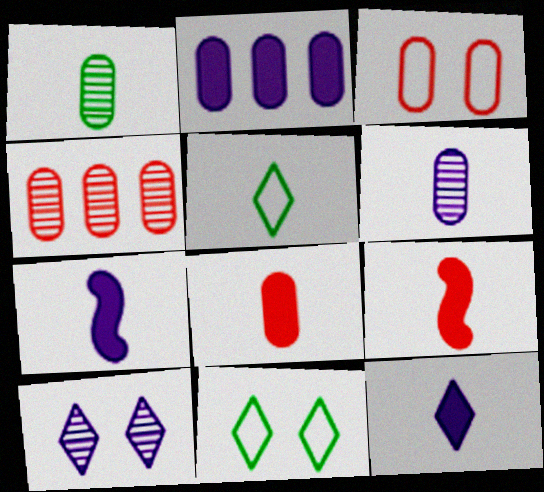[[1, 2, 3], 
[3, 4, 8], 
[4, 7, 11], 
[5, 6, 9]]